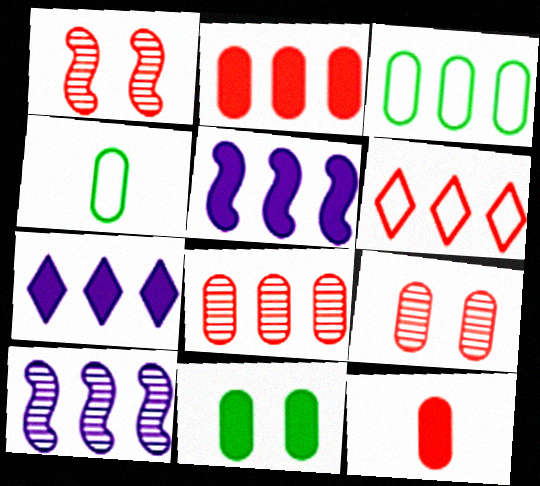[[1, 4, 7], 
[1, 6, 12]]